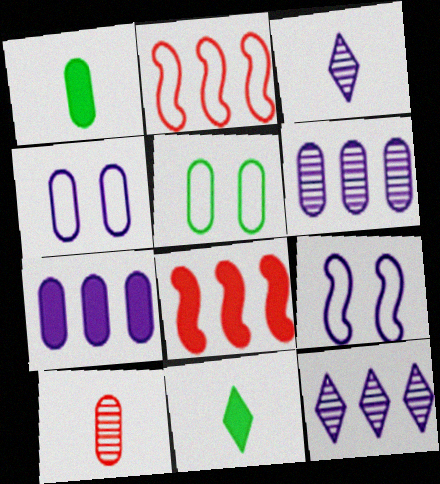[[3, 5, 8], 
[3, 7, 9], 
[5, 7, 10]]